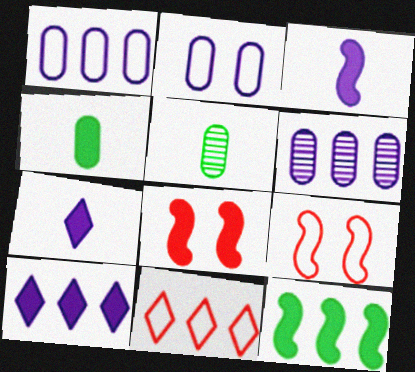[[3, 8, 12], 
[4, 8, 10], 
[5, 9, 10], 
[6, 11, 12]]